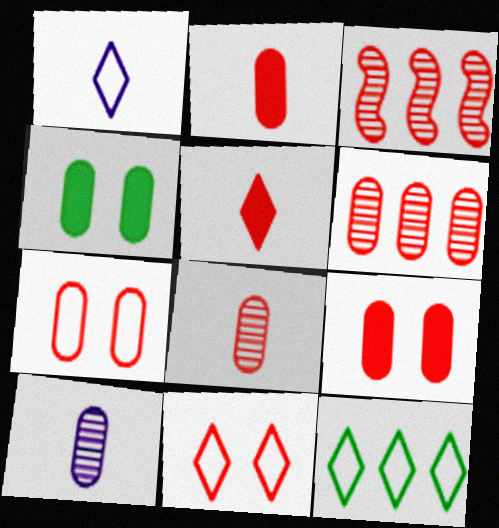[[1, 3, 4], 
[1, 11, 12], 
[2, 3, 11], 
[2, 6, 7], 
[3, 5, 7]]